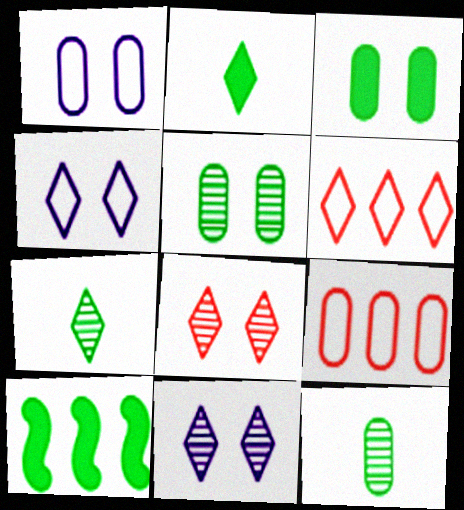[[2, 3, 10], 
[2, 6, 11]]